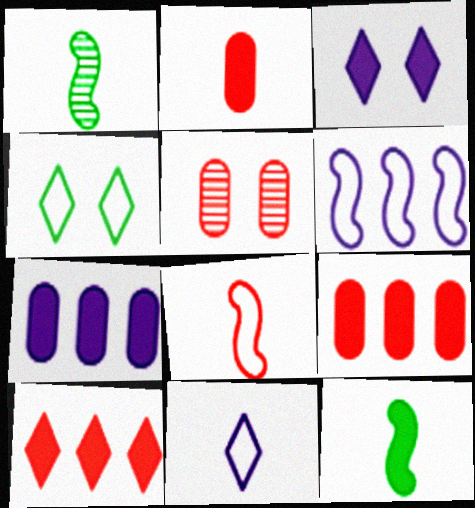[[1, 2, 11], 
[3, 9, 12], 
[5, 8, 10]]